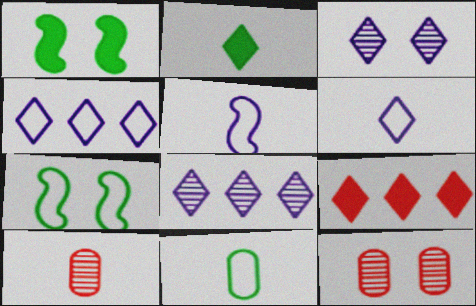[[1, 4, 10], 
[2, 5, 10]]